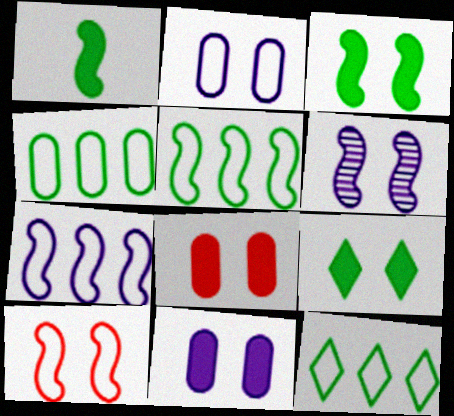[[3, 6, 10], 
[4, 5, 12]]